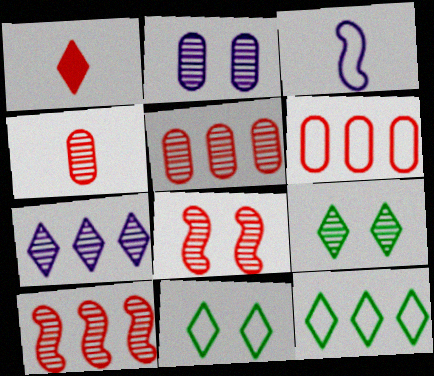[[1, 6, 8], 
[1, 7, 11], 
[2, 8, 9], 
[3, 6, 11]]